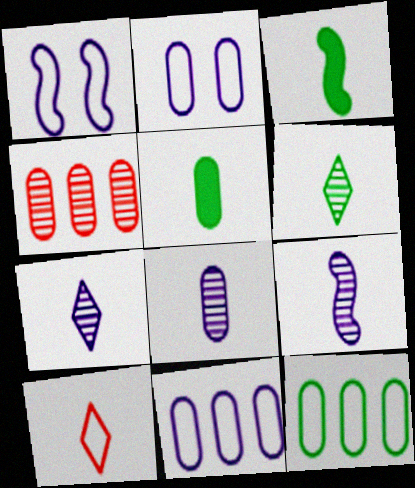[[1, 10, 12], 
[2, 4, 5], 
[3, 8, 10], 
[5, 9, 10], 
[7, 8, 9]]